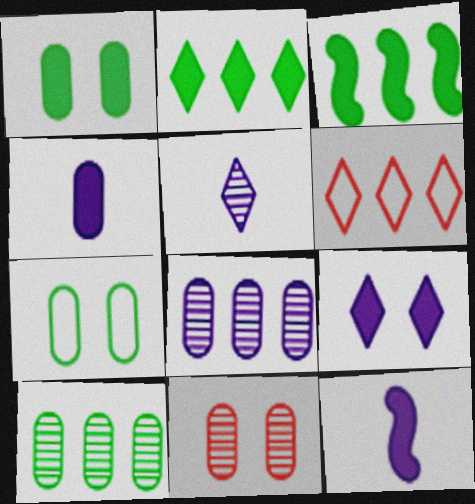[[3, 6, 8]]